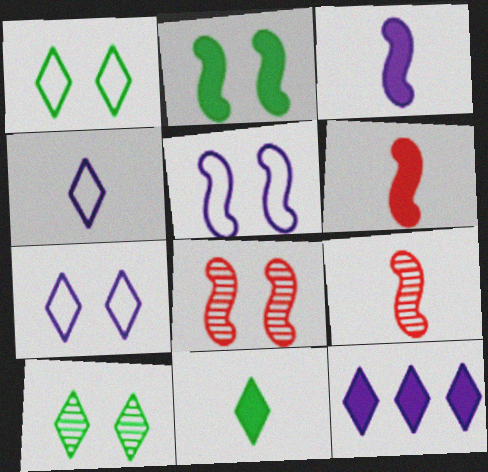[[2, 5, 8]]